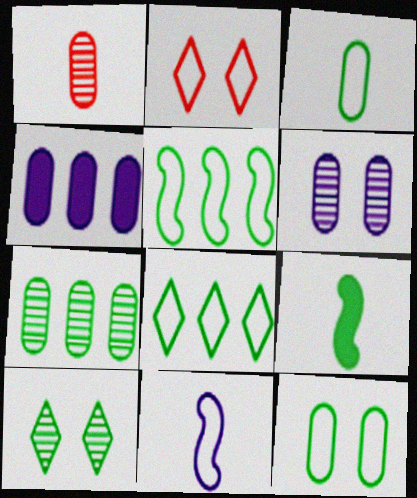[[1, 4, 12], 
[1, 6, 7]]